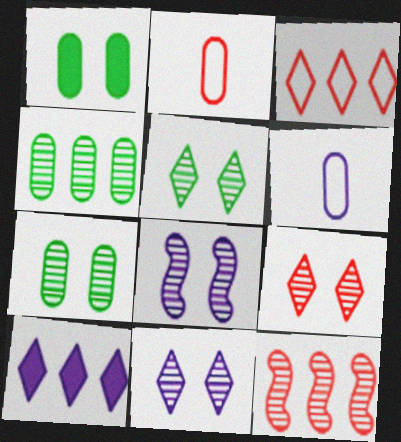[[5, 9, 11], 
[6, 8, 10], 
[7, 8, 9]]